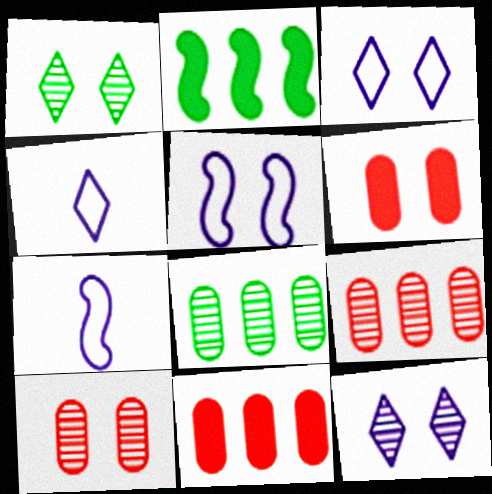[[1, 5, 6], 
[1, 7, 11], 
[2, 4, 10]]